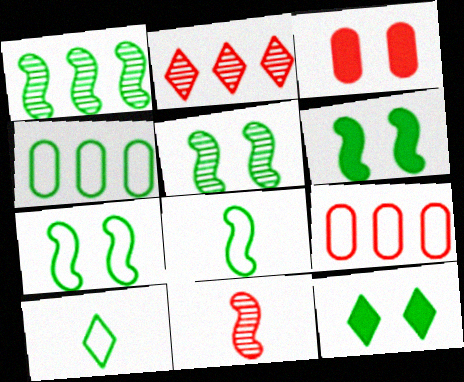[[1, 6, 8], 
[4, 7, 10], 
[5, 6, 7]]